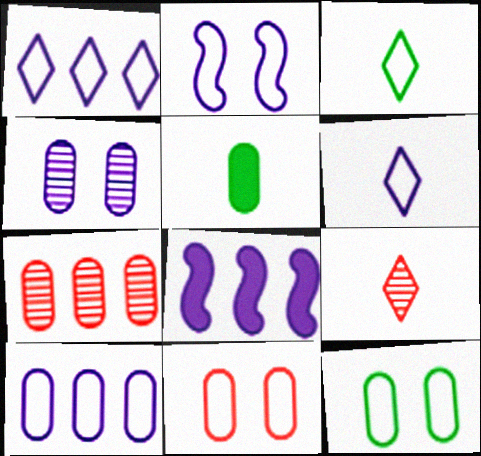[[2, 6, 10], 
[4, 6, 8], 
[8, 9, 12]]